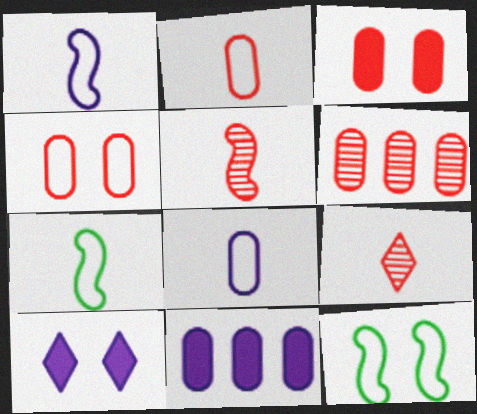[[2, 3, 6], 
[6, 7, 10], 
[9, 11, 12]]